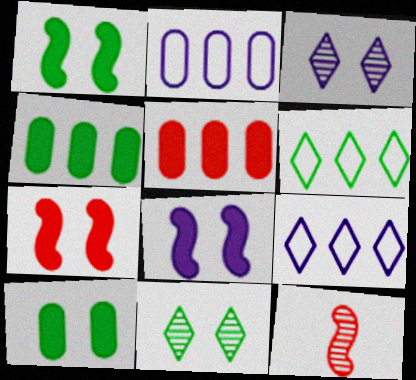[[1, 7, 8], 
[9, 10, 12]]